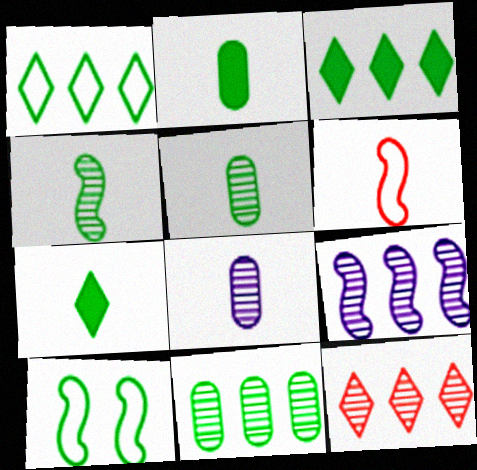[[3, 5, 10], 
[6, 7, 8], 
[7, 10, 11], 
[9, 11, 12]]